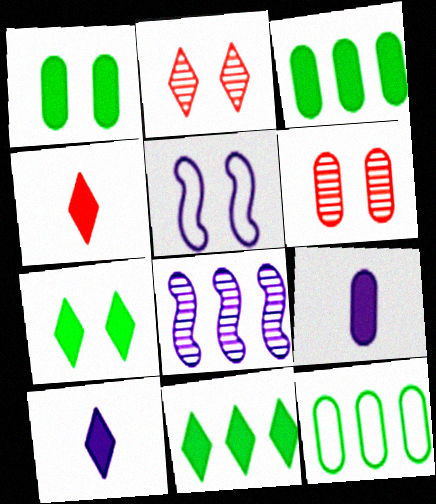[[1, 2, 5], 
[5, 6, 7], 
[6, 9, 12]]